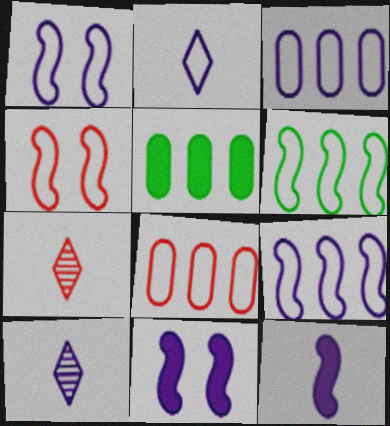[[1, 2, 3], 
[1, 5, 7], 
[3, 10, 11], 
[4, 5, 10]]